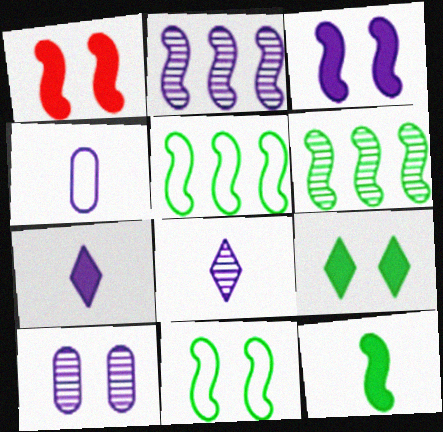[[2, 8, 10], 
[6, 11, 12]]